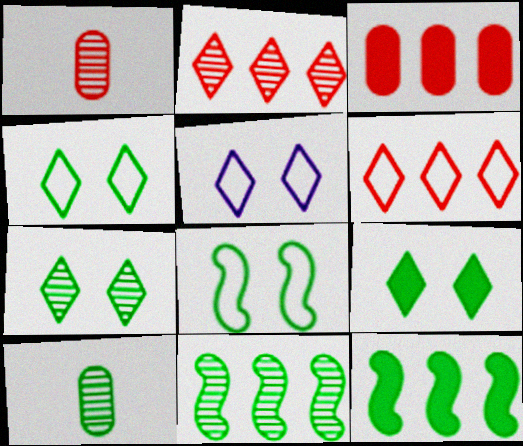[[1, 5, 12], 
[4, 7, 9], 
[4, 10, 12], 
[7, 10, 11]]